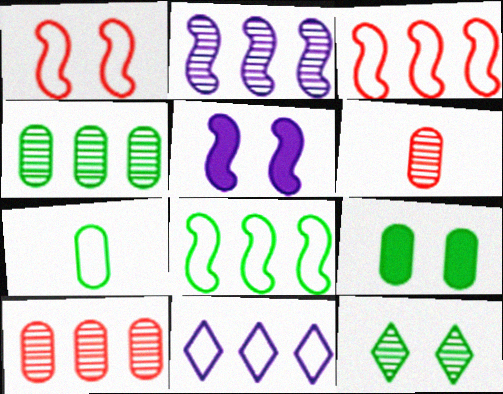[[1, 7, 11], 
[2, 6, 12], 
[4, 7, 9]]